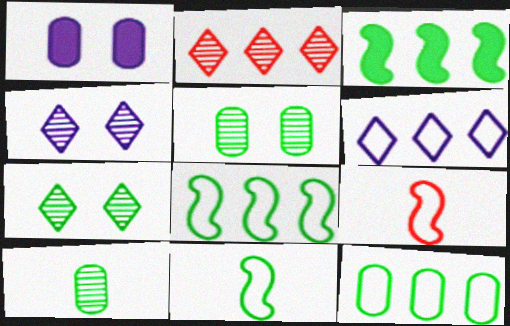[[1, 2, 11]]